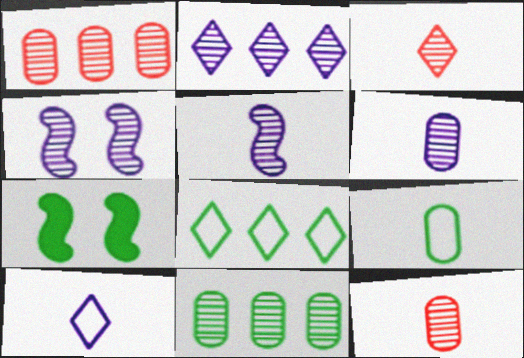[[1, 7, 10], 
[2, 4, 6], 
[3, 4, 11]]